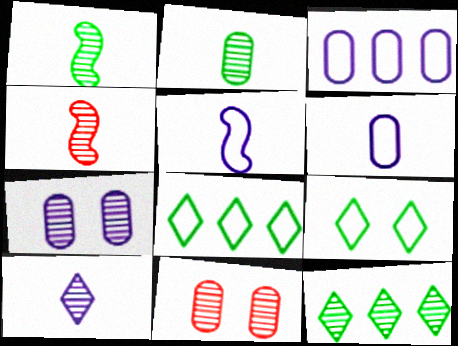[[2, 4, 10], 
[4, 7, 12]]